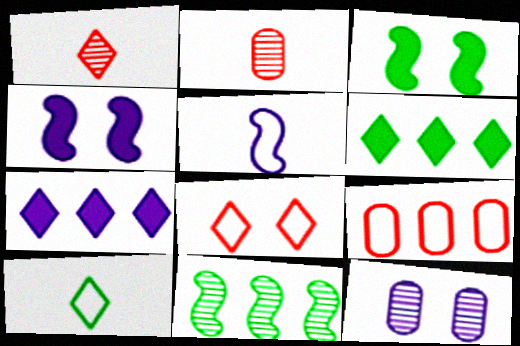[[1, 11, 12], 
[3, 8, 12], 
[5, 7, 12], 
[7, 9, 11]]